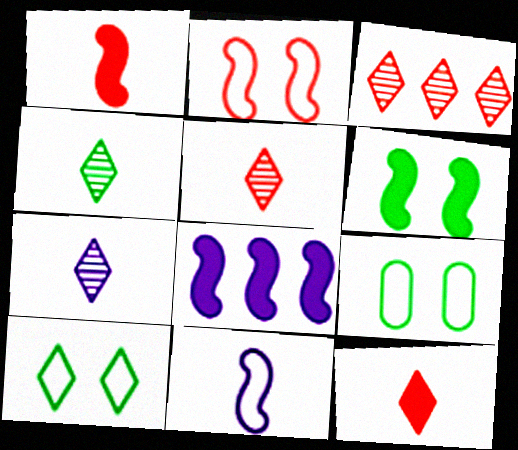[[1, 6, 8], 
[4, 5, 7], 
[5, 8, 9]]